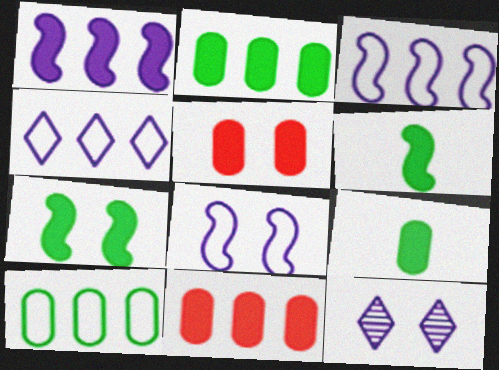[]